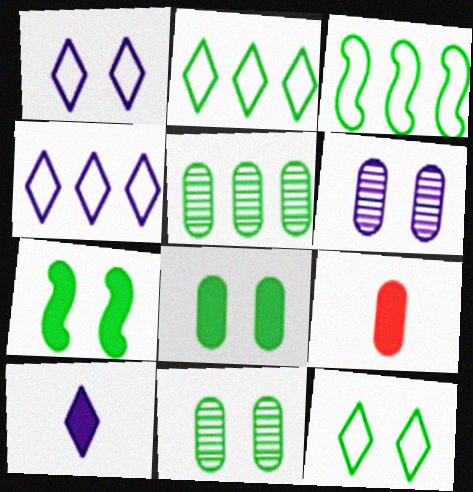[[7, 11, 12]]